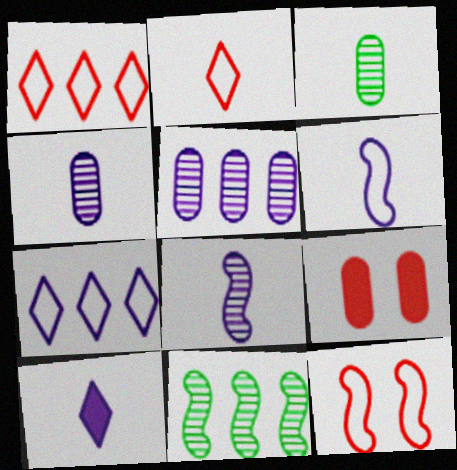[[4, 6, 10]]